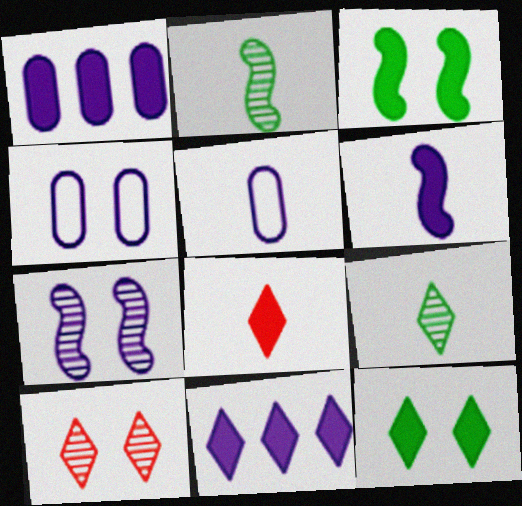[[1, 3, 8], 
[2, 5, 8], 
[3, 4, 10], 
[5, 7, 11], 
[8, 11, 12]]